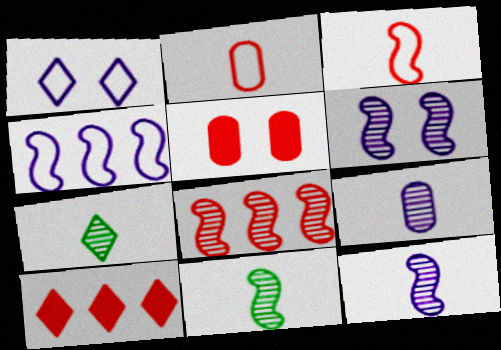[[1, 7, 10], 
[4, 5, 7], 
[6, 8, 11]]